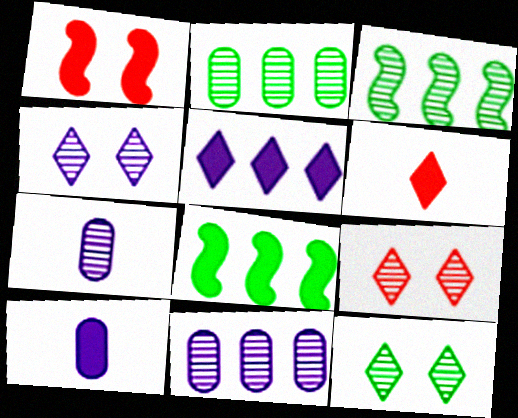[[3, 7, 9], 
[4, 9, 12]]